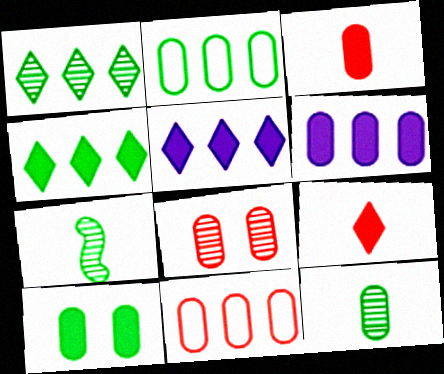[[2, 10, 12], 
[3, 6, 10], 
[3, 8, 11]]